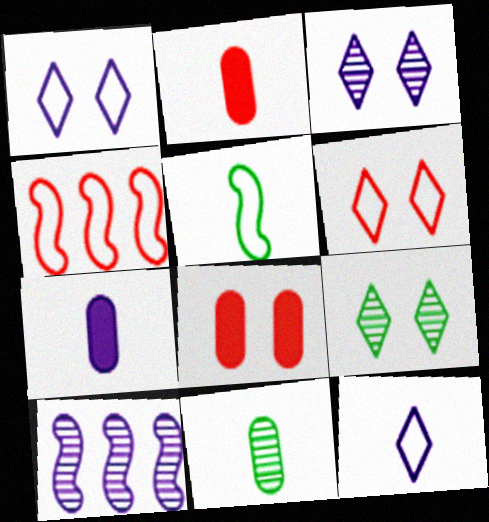[[1, 7, 10], 
[4, 7, 9]]